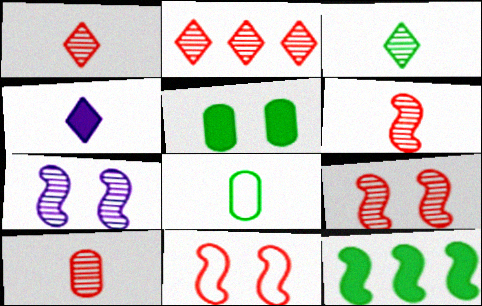[[1, 6, 10], 
[2, 9, 10], 
[4, 6, 8]]